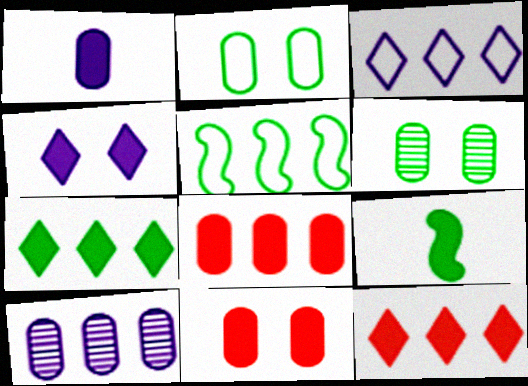[[4, 8, 9], 
[5, 10, 12]]